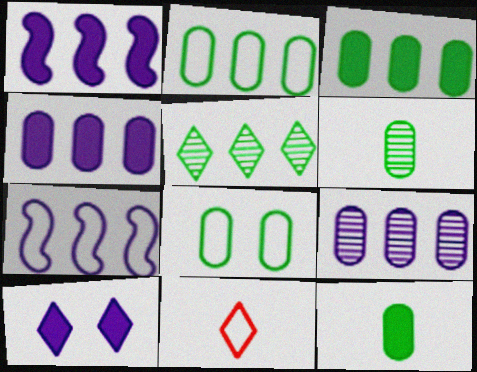[[3, 6, 8], 
[5, 10, 11], 
[7, 8, 11]]